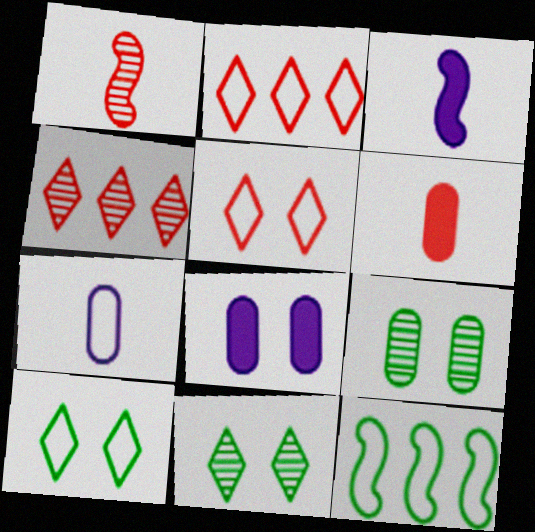[[2, 3, 9], 
[5, 7, 12]]